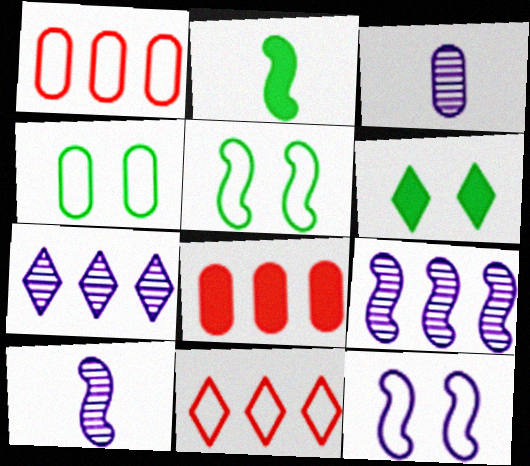[[1, 6, 10], 
[3, 4, 8]]